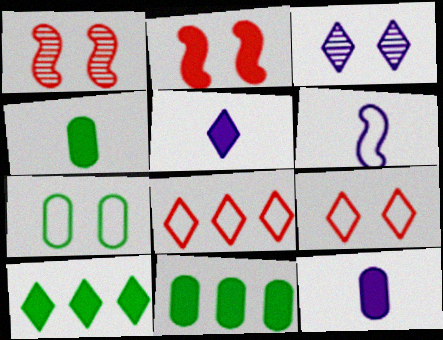[[2, 3, 7], 
[2, 5, 11], 
[2, 10, 12], 
[6, 7, 8]]